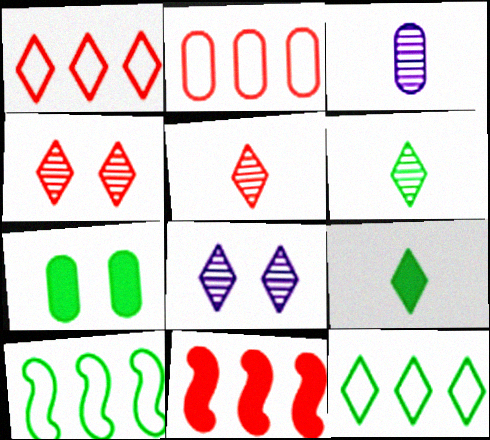[[1, 8, 9], 
[2, 3, 7], 
[6, 7, 10]]